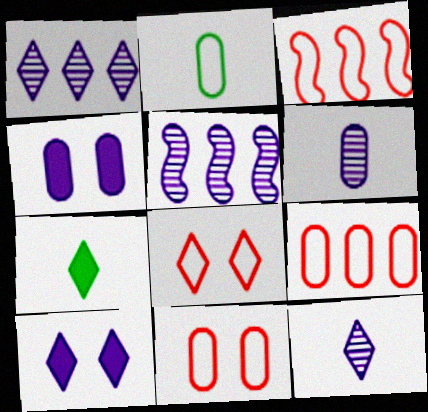[[1, 7, 8], 
[5, 7, 11]]